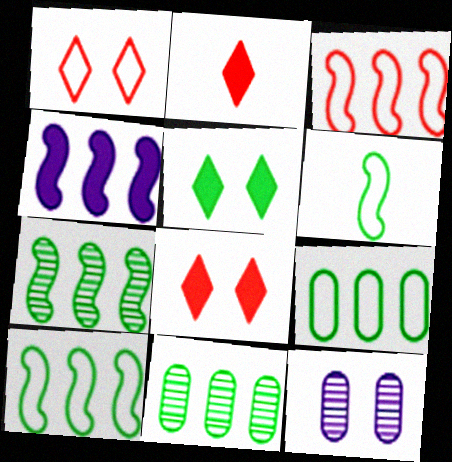[[2, 10, 12], 
[3, 4, 7], 
[5, 6, 11]]